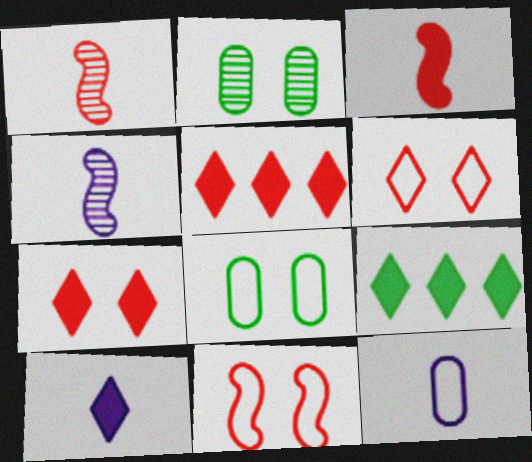[[4, 5, 8], 
[4, 10, 12], 
[7, 9, 10]]